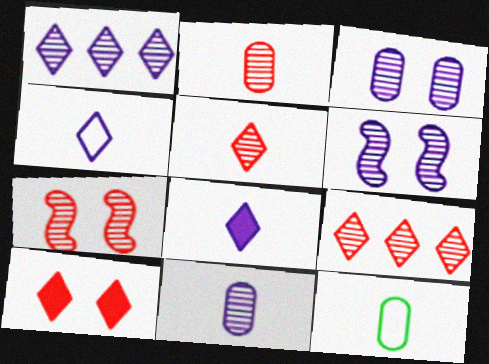[[1, 6, 11], 
[2, 7, 9]]